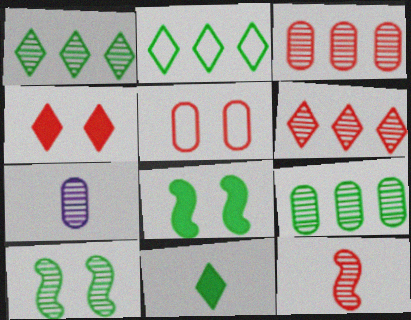[[6, 7, 10]]